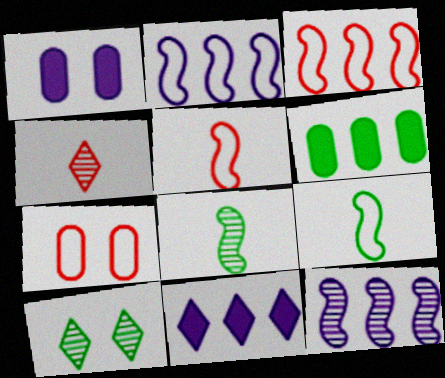[[6, 9, 10], 
[7, 8, 11]]